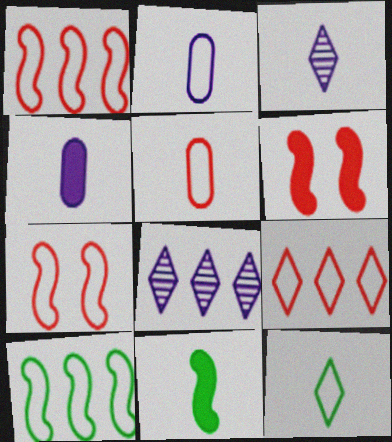[[3, 5, 11], 
[5, 7, 9]]